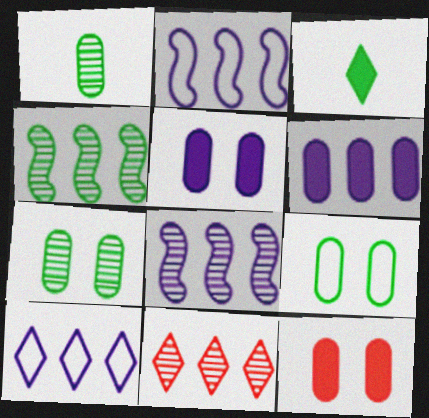[[3, 4, 9], 
[6, 8, 10]]